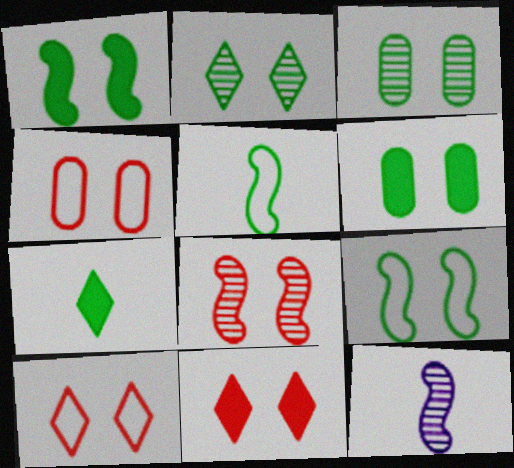[[2, 6, 9], 
[4, 8, 11]]